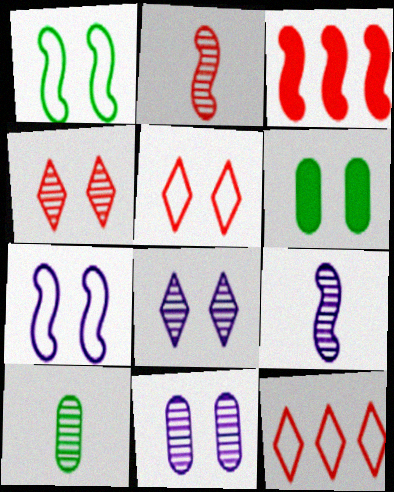[[1, 3, 9], 
[4, 6, 7], 
[6, 9, 12]]